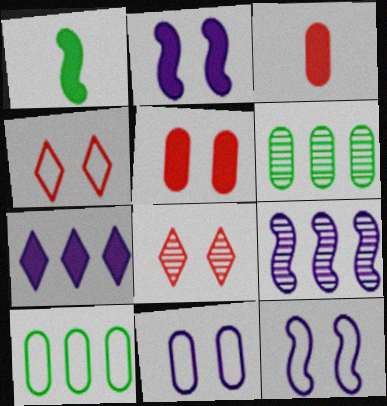[[1, 5, 7], 
[3, 6, 11]]